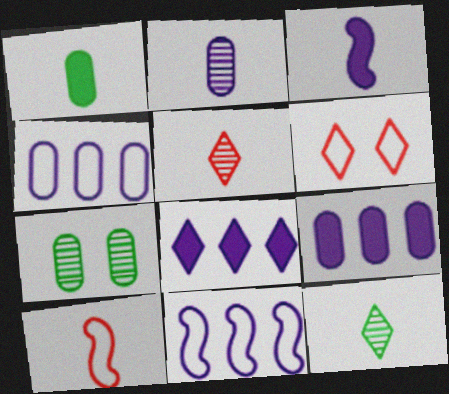[[6, 8, 12], 
[7, 8, 10]]